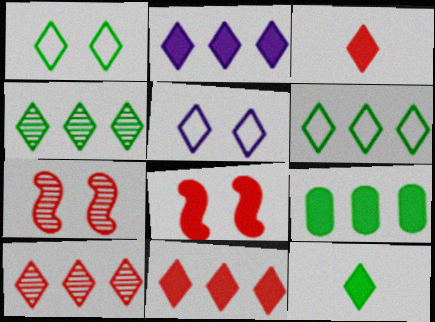[[1, 4, 12], 
[2, 6, 10], 
[3, 4, 5], 
[5, 10, 12]]